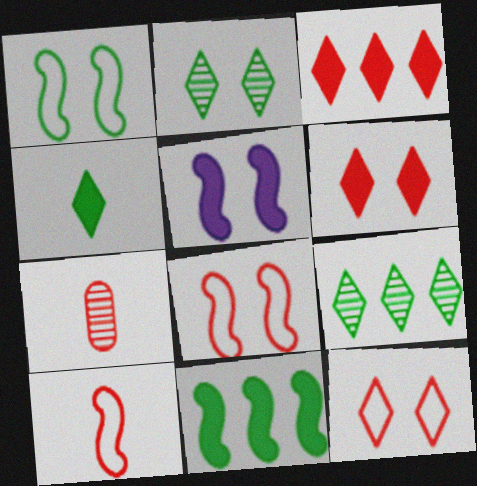[[3, 7, 8]]